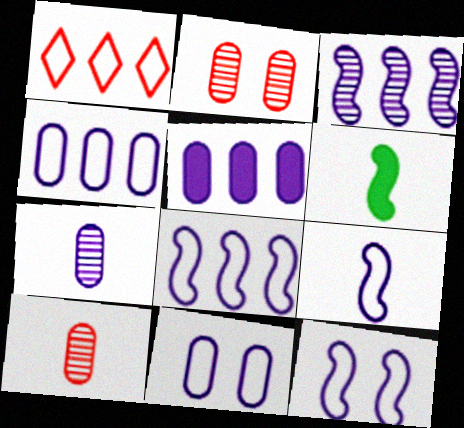[[5, 7, 11], 
[8, 9, 12]]